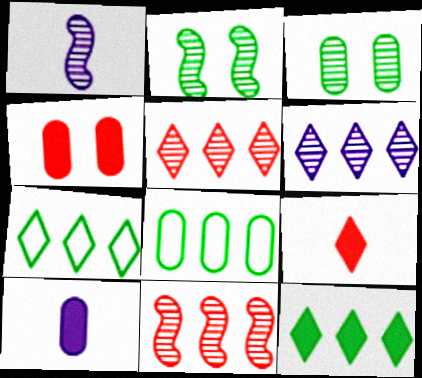[[1, 2, 11], 
[1, 3, 5], 
[1, 4, 7]]